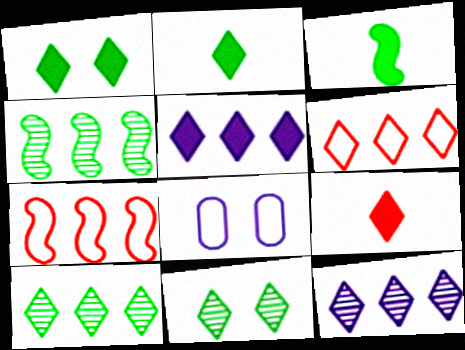[[1, 5, 9], 
[4, 8, 9], 
[5, 6, 10]]